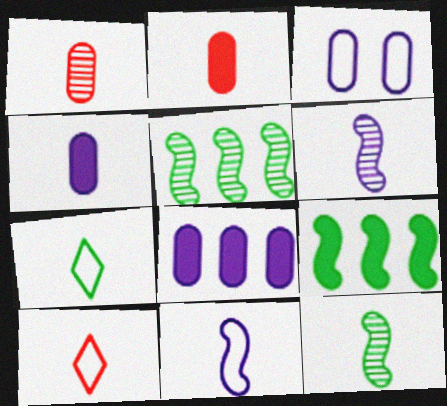[[2, 6, 7], 
[4, 10, 12]]